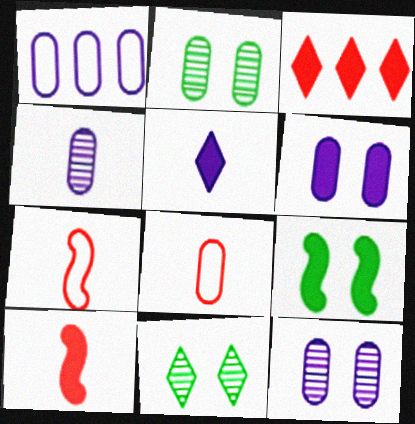[[1, 4, 6], 
[1, 10, 11]]